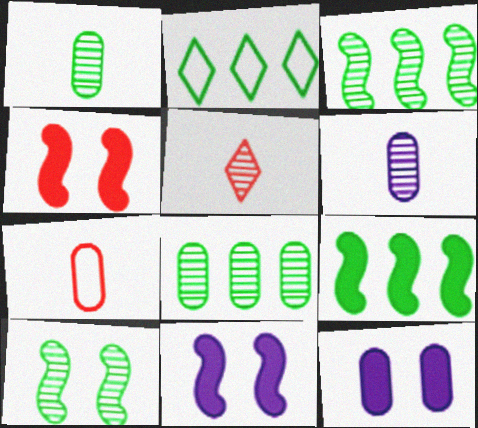[[2, 4, 6], 
[2, 8, 9], 
[7, 8, 12]]